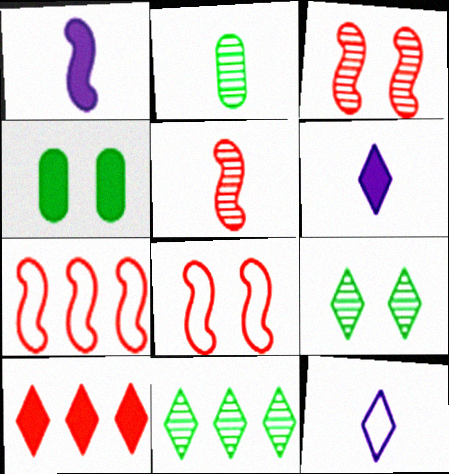[[1, 4, 10], 
[9, 10, 12]]